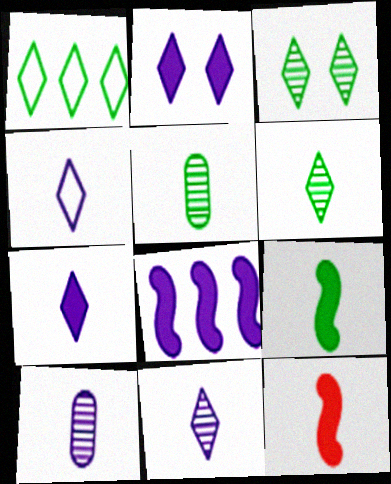[[4, 5, 12], 
[4, 7, 11]]